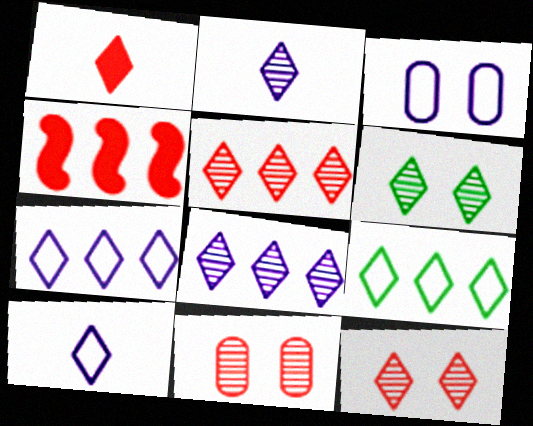[[1, 6, 7], 
[2, 5, 6]]